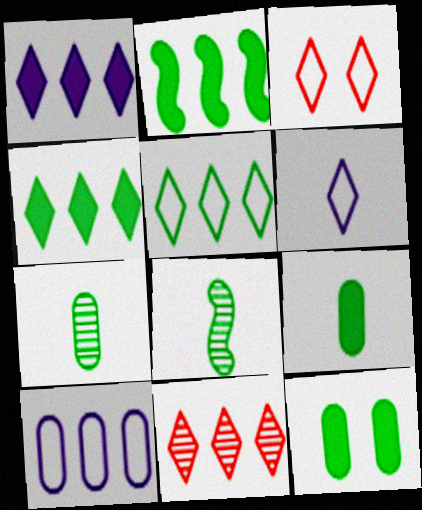[[1, 5, 11], 
[2, 10, 11], 
[3, 5, 6], 
[5, 8, 12]]